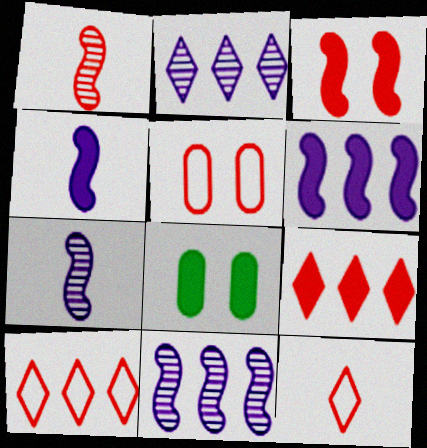[[1, 5, 9], 
[4, 8, 9], 
[7, 8, 10], 
[8, 11, 12]]